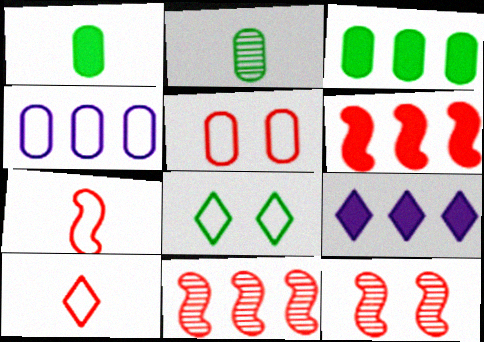[[3, 6, 9], 
[4, 7, 8], 
[6, 7, 12]]